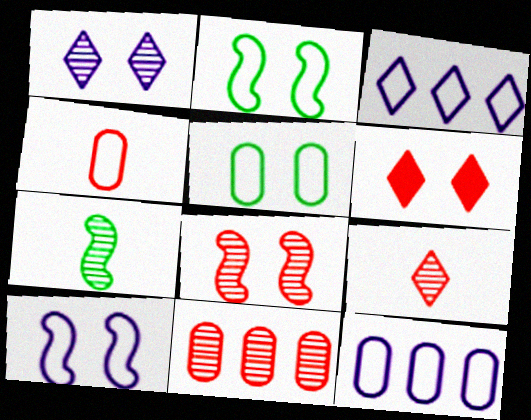[[1, 7, 11], 
[2, 3, 4], 
[4, 5, 12], 
[6, 7, 12], 
[8, 9, 11]]